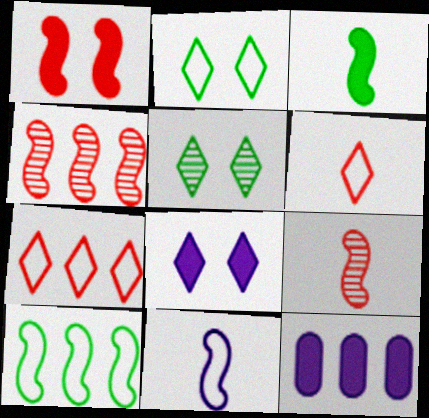[[2, 9, 12], 
[3, 9, 11]]